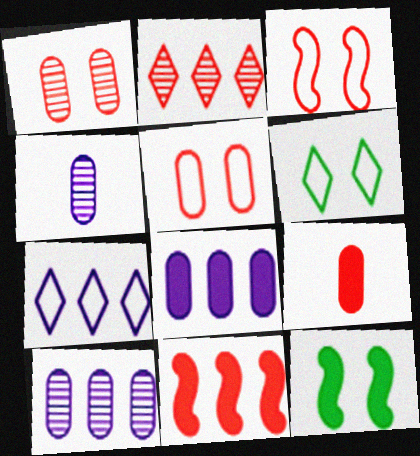[[2, 3, 9], 
[4, 6, 11]]